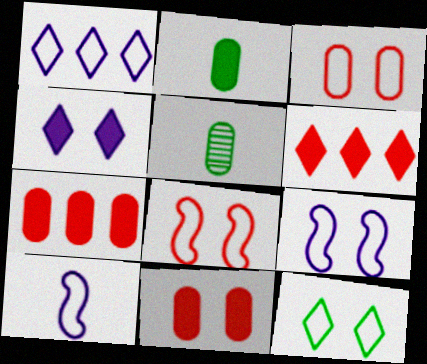[[3, 9, 12], 
[5, 6, 9]]